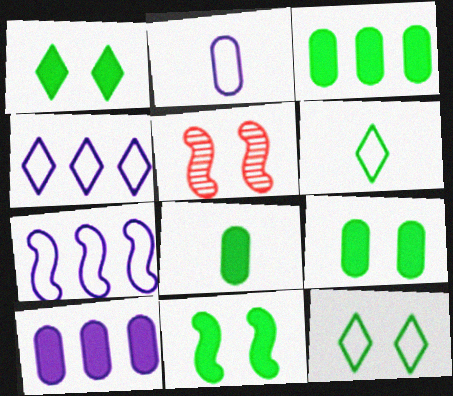[[1, 9, 11], 
[3, 8, 9], 
[4, 5, 8], 
[5, 6, 10]]